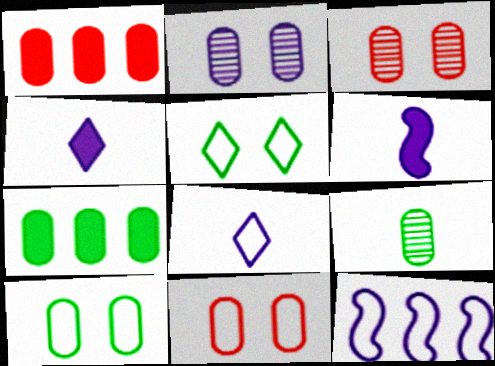[[2, 4, 12], 
[7, 9, 10]]